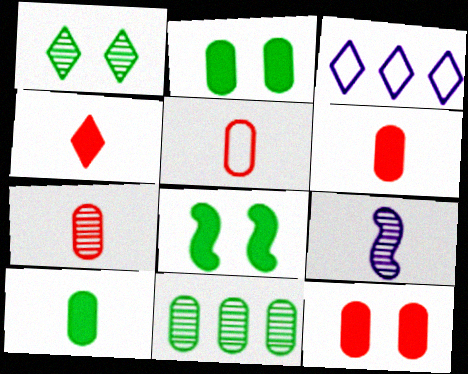[[1, 3, 4], 
[3, 7, 8], 
[5, 6, 7]]